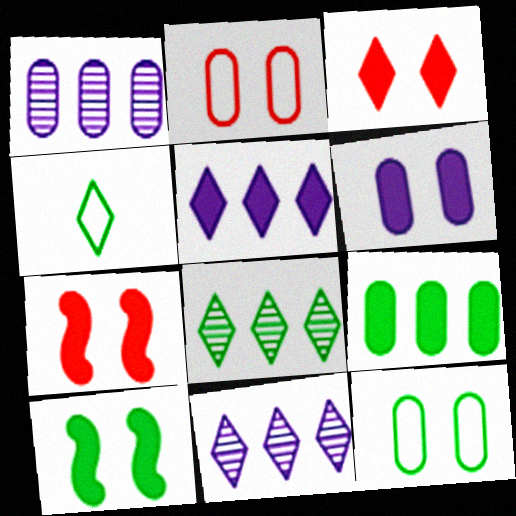[[1, 4, 7], 
[3, 4, 11], 
[3, 6, 10]]